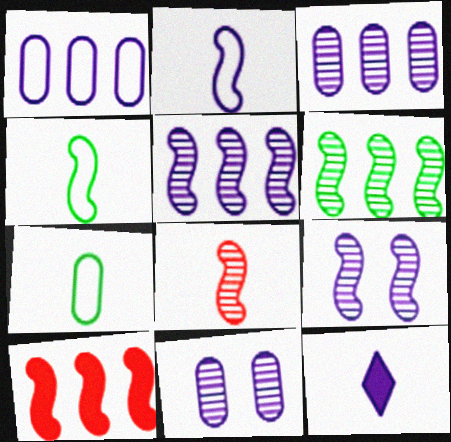[[1, 9, 12], 
[4, 9, 10], 
[6, 8, 9], 
[7, 8, 12]]